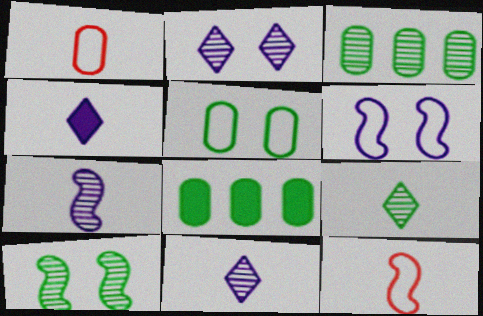[[2, 8, 12], 
[3, 9, 10]]